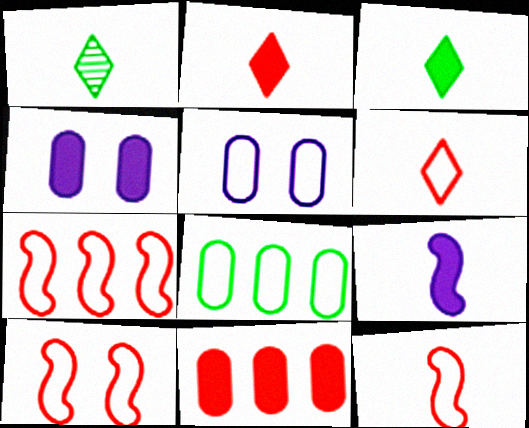[[1, 4, 7], 
[7, 10, 12]]